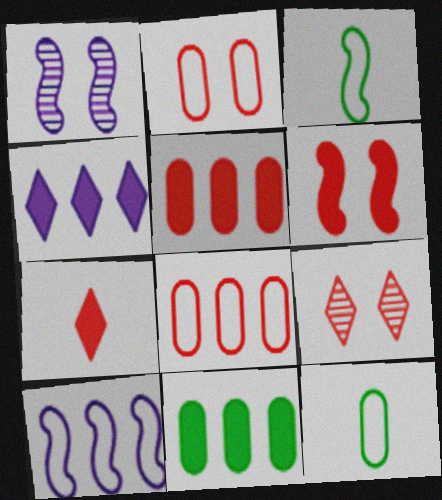[[2, 6, 9], 
[5, 6, 7]]